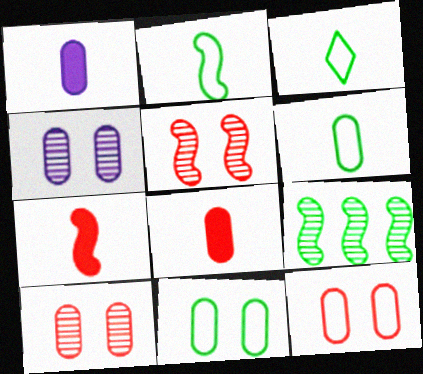[[2, 3, 6]]